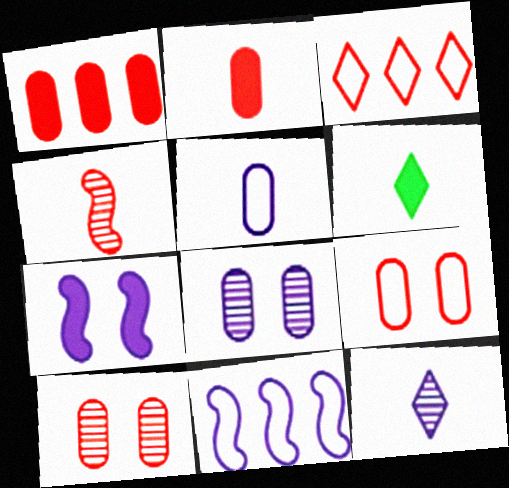[[1, 6, 7], 
[4, 5, 6], 
[6, 10, 11]]